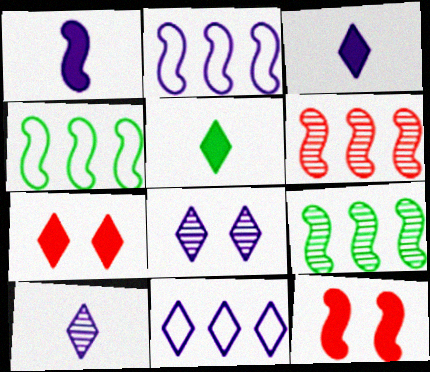[[3, 8, 11]]